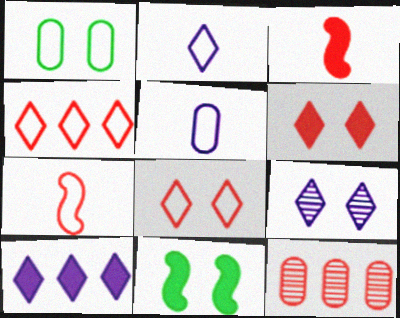[[2, 9, 10], 
[2, 11, 12], 
[3, 8, 12], 
[6, 7, 12]]